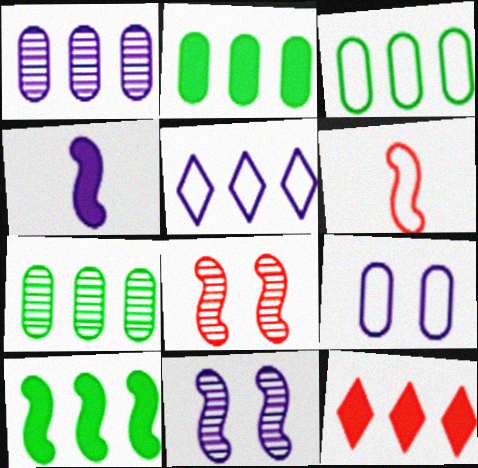[[2, 3, 7], 
[6, 10, 11]]